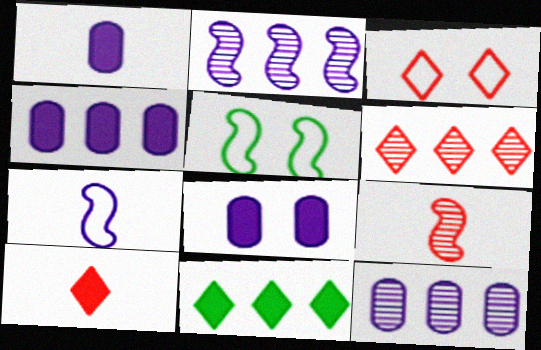[[1, 4, 8], 
[1, 5, 6], 
[3, 6, 10], 
[5, 10, 12]]